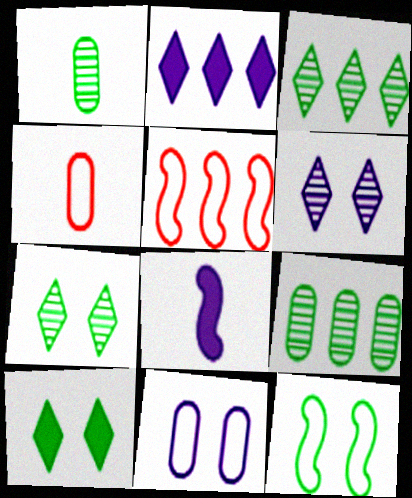[[2, 5, 9]]